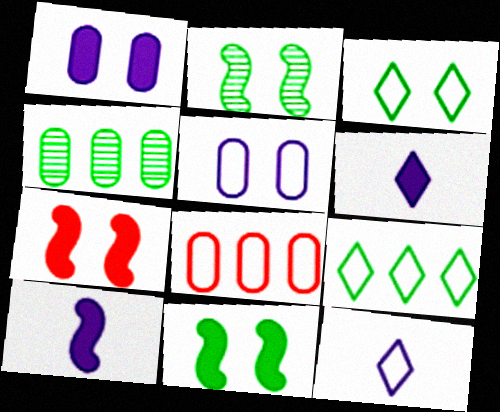[[2, 6, 8], 
[4, 7, 12]]